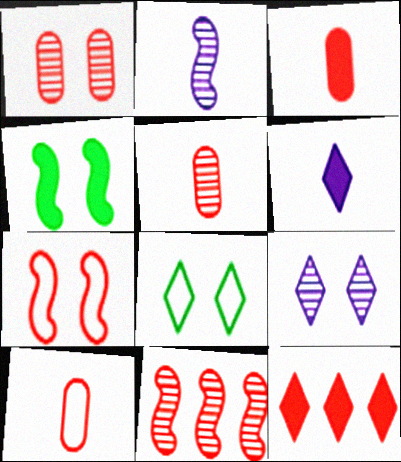[[3, 5, 10], 
[5, 7, 12]]